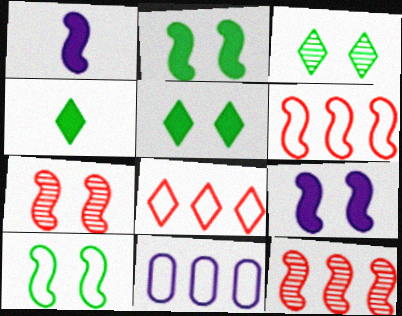[[1, 10, 12], 
[4, 7, 11], 
[7, 9, 10]]